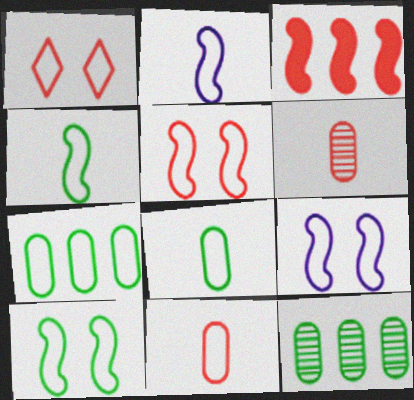[[1, 2, 7], 
[1, 3, 6], 
[5, 9, 10]]